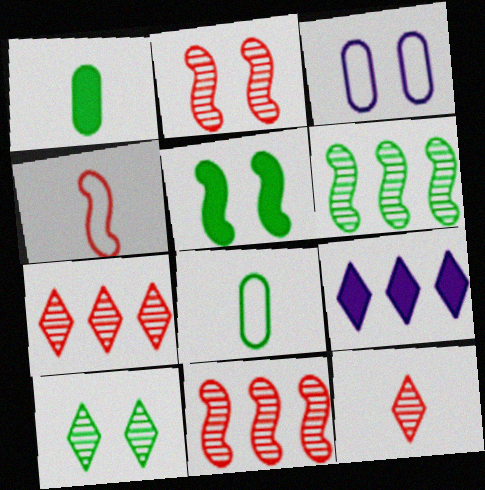[[2, 8, 9]]